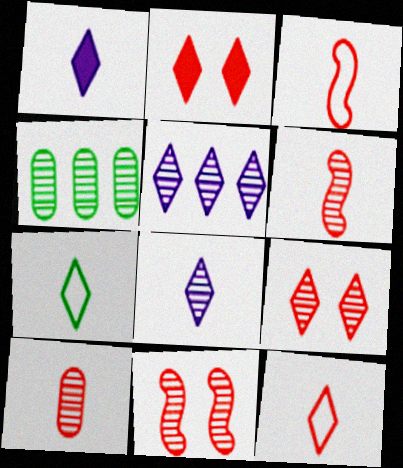[[2, 5, 7], 
[4, 8, 11]]